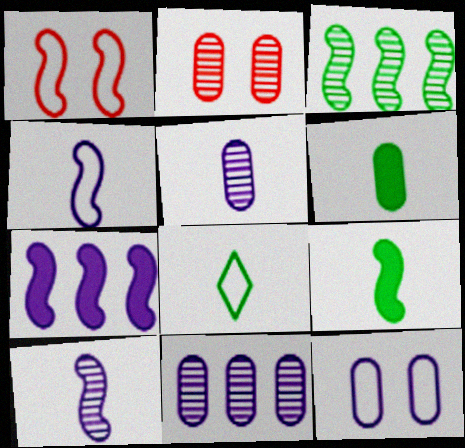[[2, 7, 8]]